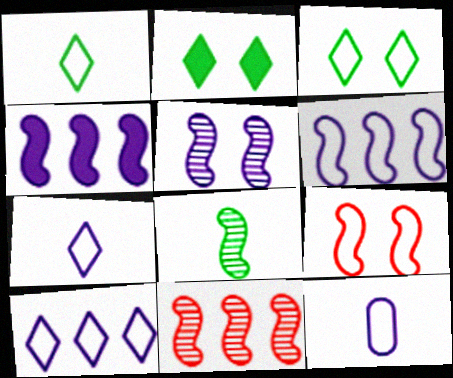[[2, 11, 12], 
[4, 8, 9], 
[5, 8, 11]]